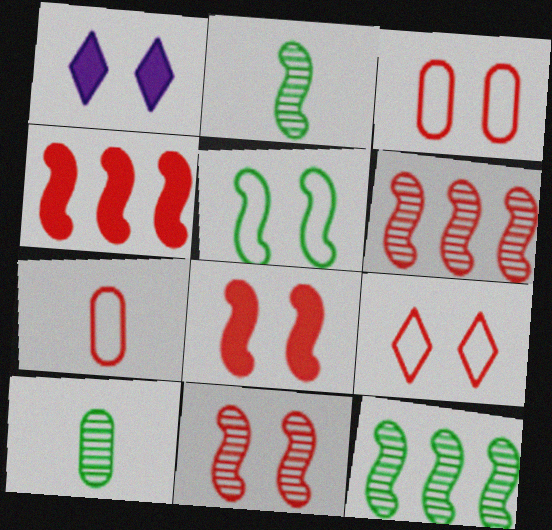[[1, 7, 12]]